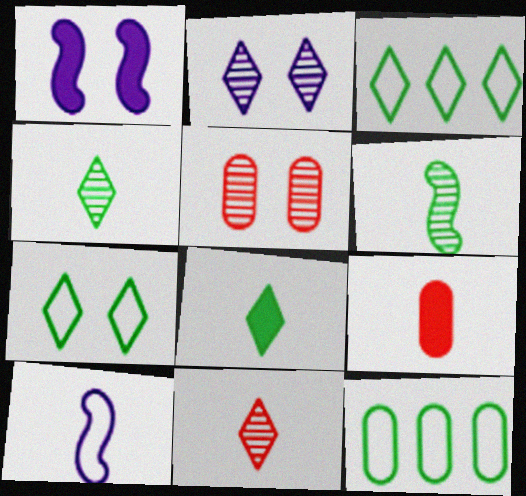[[1, 5, 7], 
[1, 11, 12], 
[4, 9, 10]]